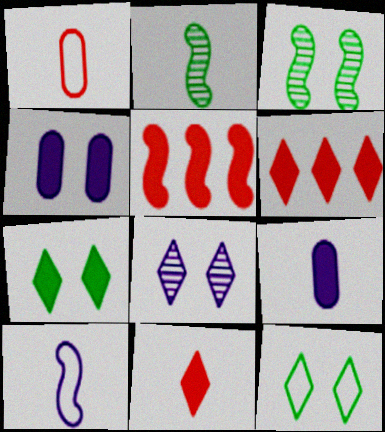[[3, 5, 10], 
[5, 7, 9]]